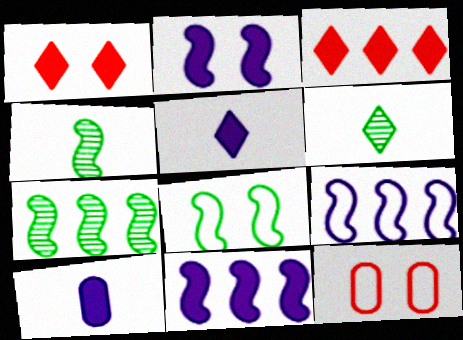[[5, 7, 12], 
[6, 11, 12]]